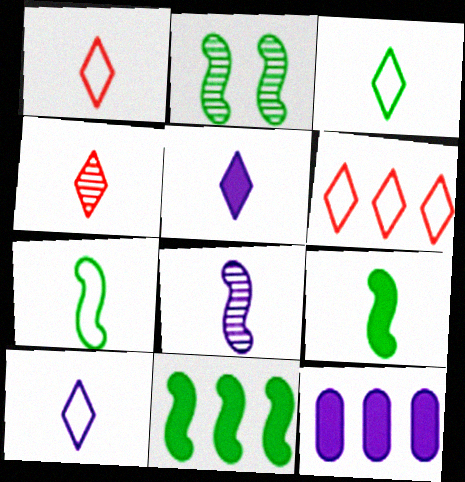[[1, 2, 12], 
[1, 3, 10], 
[2, 7, 11], 
[3, 4, 5]]